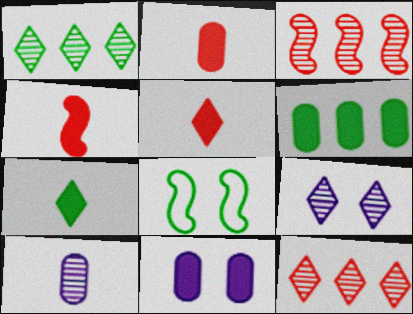[[2, 4, 5], 
[2, 6, 11]]